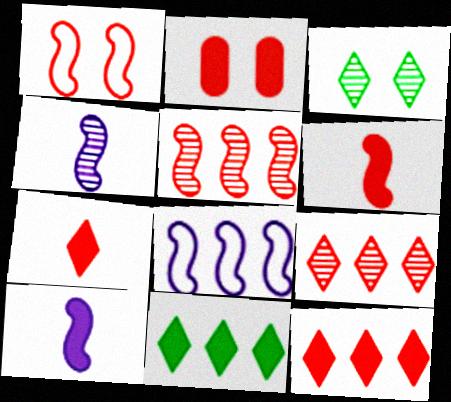[[1, 5, 6], 
[2, 6, 12], 
[2, 10, 11]]